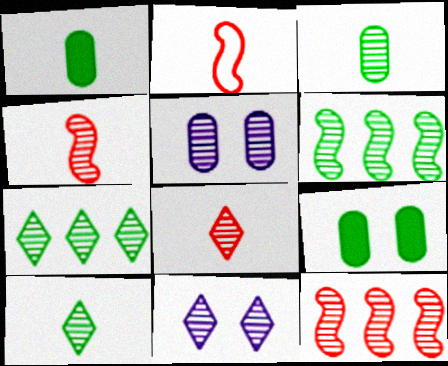[[3, 11, 12], 
[4, 5, 7], 
[5, 6, 8], 
[5, 10, 12], 
[7, 8, 11]]